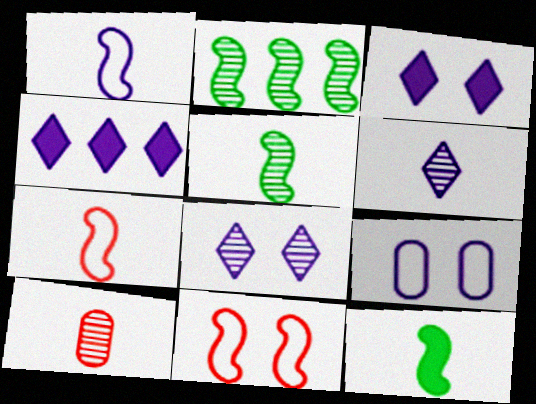[[2, 8, 10], 
[5, 6, 10]]